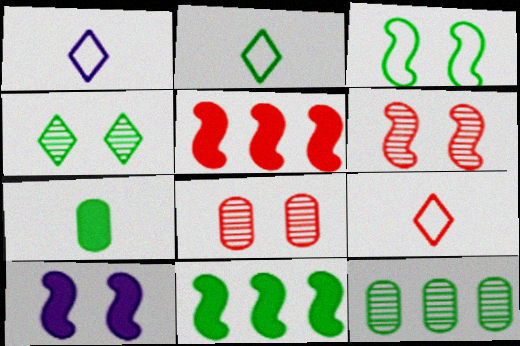[[1, 2, 9], 
[1, 8, 11], 
[3, 6, 10], 
[5, 8, 9], 
[9, 10, 12]]